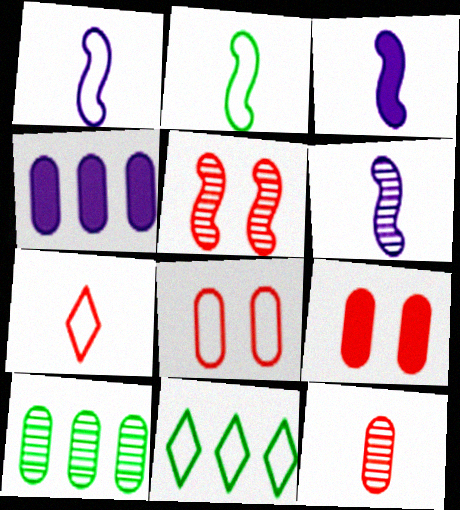[[1, 3, 6], 
[1, 8, 11], 
[6, 9, 11]]